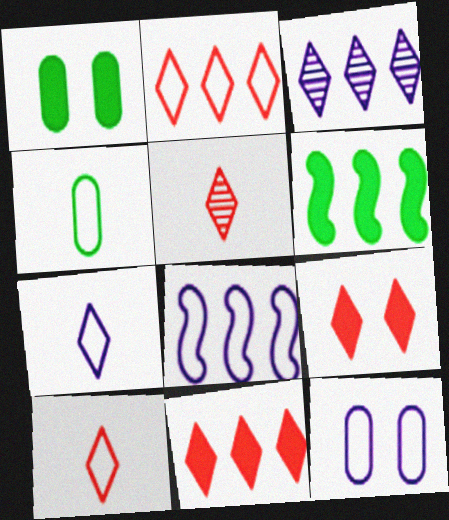[[1, 5, 8], 
[2, 5, 9], 
[5, 6, 12], 
[7, 8, 12]]